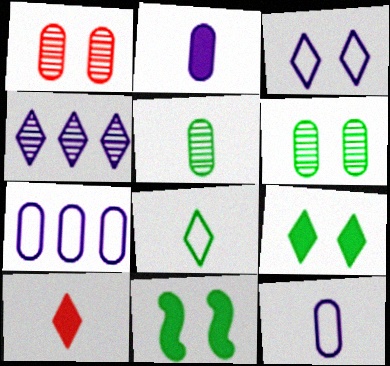[[1, 3, 11]]